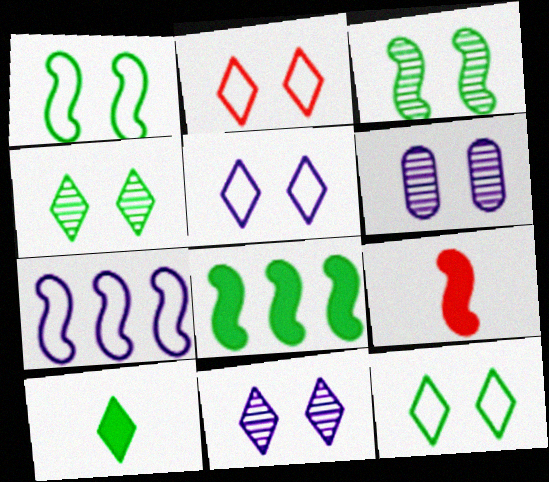[[2, 5, 12], 
[3, 7, 9]]